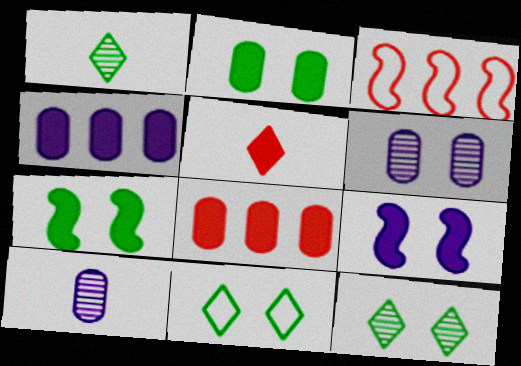[[4, 5, 7]]